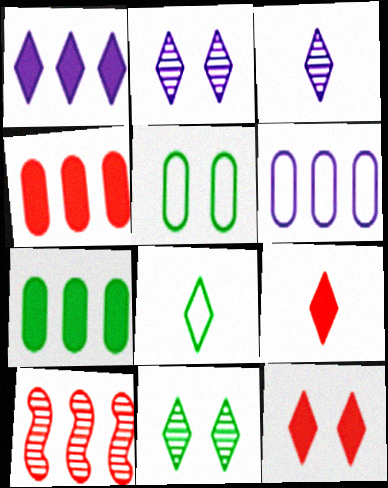[[3, 8, 9]]